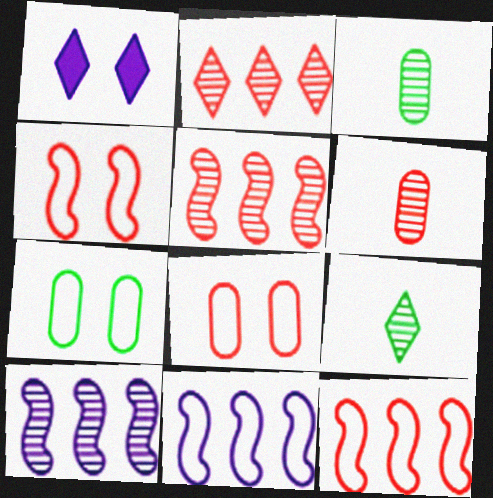[[1, 3, 12]]